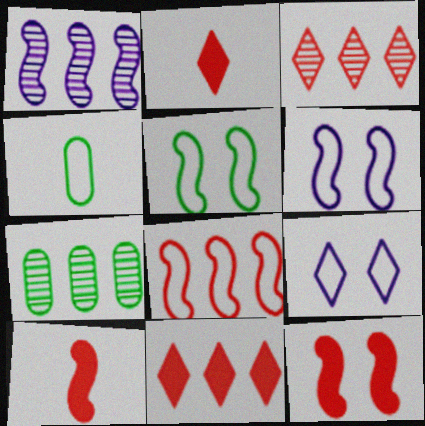[[1, 3, 7], 
[1, 5, 10], 
[2, 6, 7], 
[4, 8, 9], 
[7, 9, 10]]